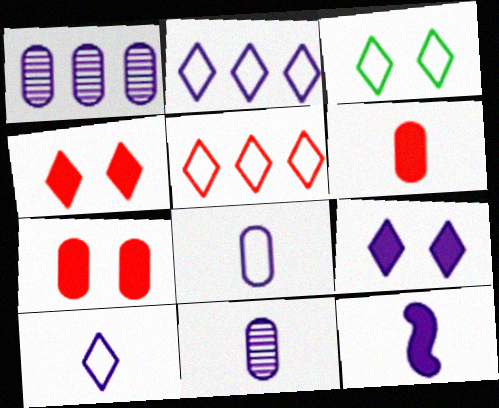[[3, 5, 10], 
[10, 11, 12]]